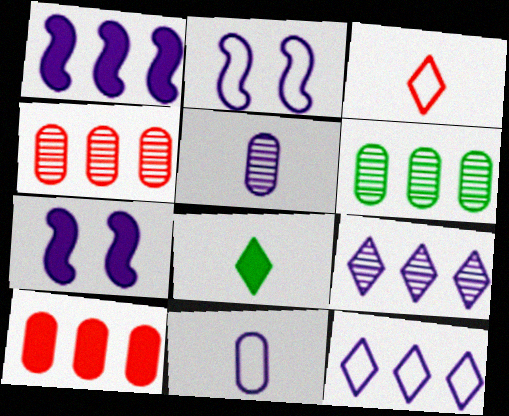[[2, 4, 8], 
[2, 11, 12], 
[3, 6, 7], 
[5, 7, 12], 
[7, 8, 10], 
[7, 9, 11]]